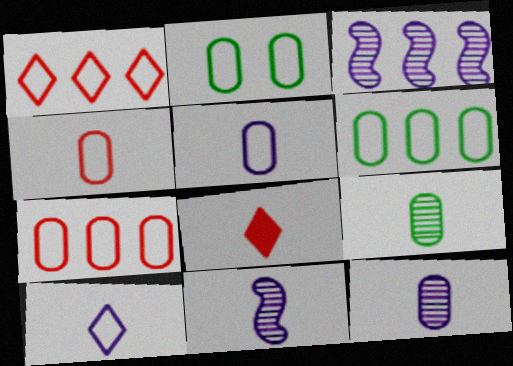[[2, 3, 8], 
[2, 5, 7]]